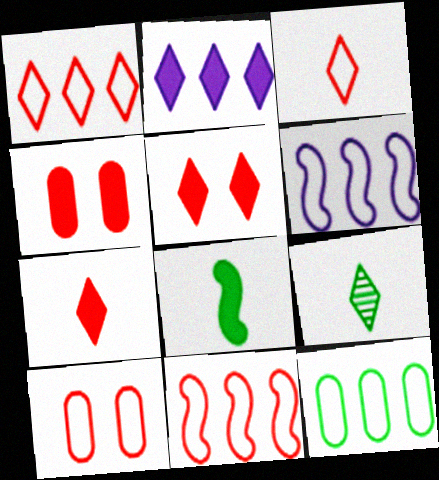[[1, 6, 12], 
[2, 4, 8], 
[3, 10, 11], 
[4, 6, 9]]